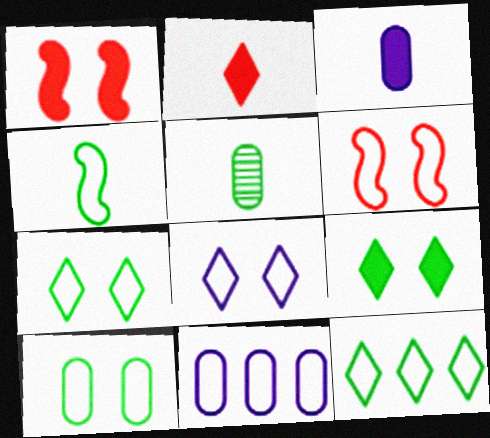[[4, 10, 12], 
[6, 8, 10]]